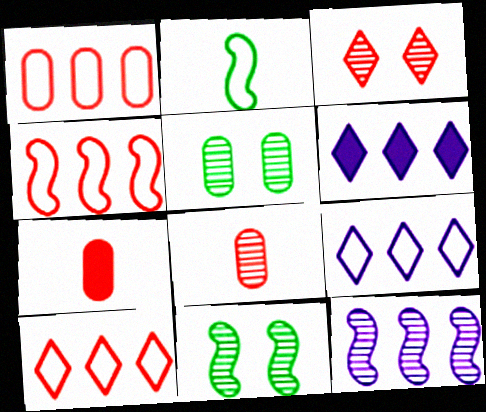[[1, 4, 10], 
[3, 4, 7], 
[7, 9, 11]]